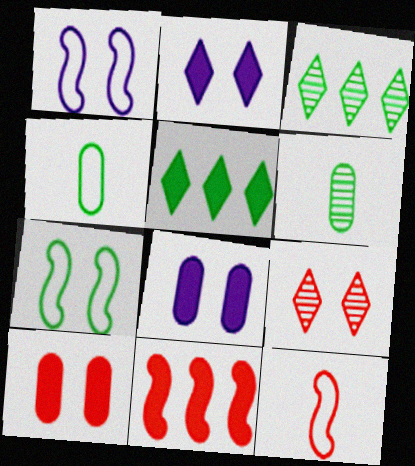[[3, 8, 12], 
[5, 6, 7], 
[7, 8, 9]]